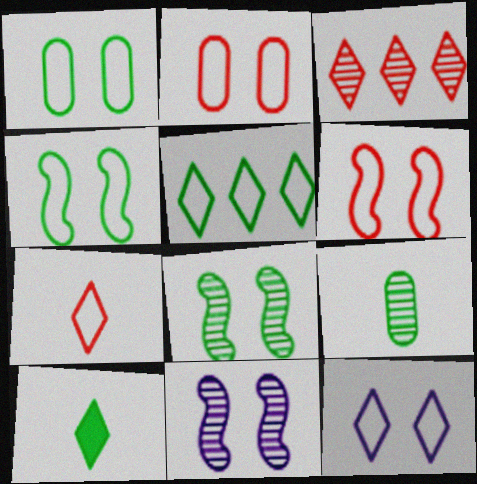[[1, 6, 12], 
[2, 4, 12], 
[3, 9, 11], 
[3, 10, 12], 
[5, 7, 12]]